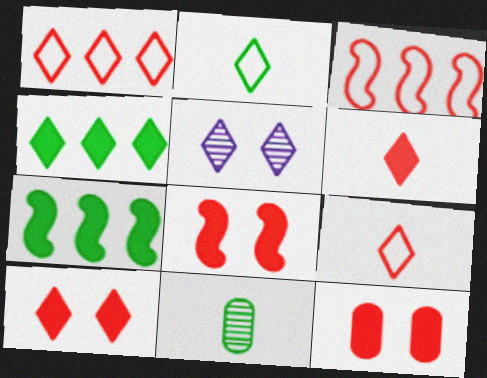[[4, 5, 9], 
[8, 10, 12]]